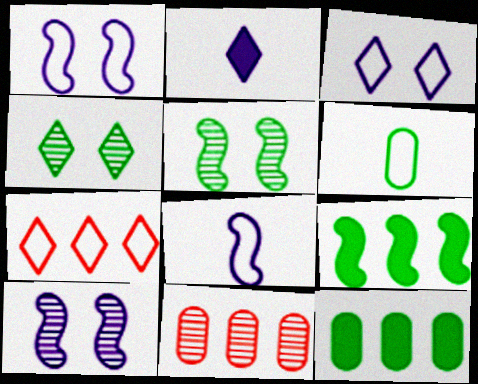[[1, 6, 7], 
[2, 4, 7], 
[4, 6, 9]]